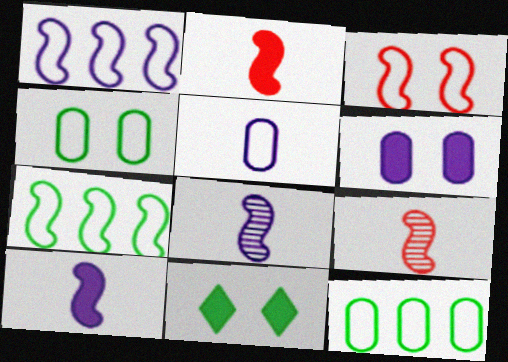[]